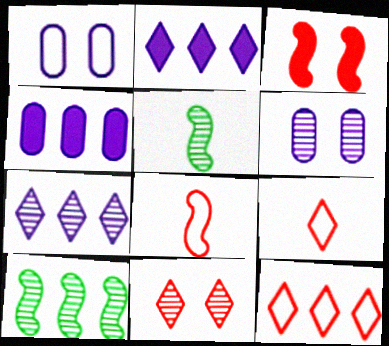[[4, 10, 12]]